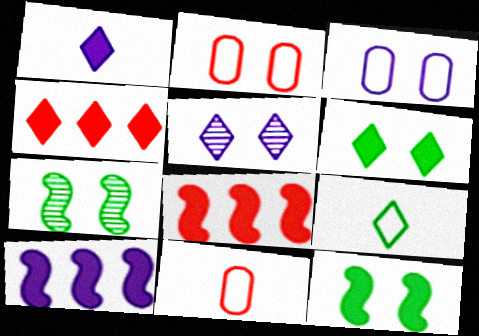[[1, 4, 6], 
[2, 5, 12], 
[4, 5, 9]]